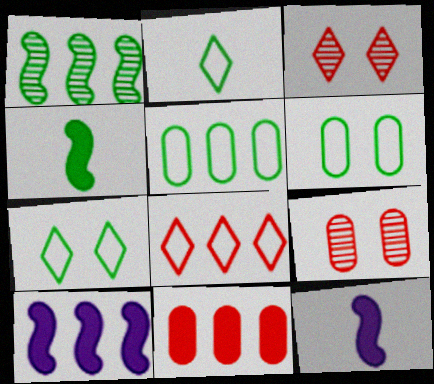[[2, 9, 10], 
[3, 5, 12]]